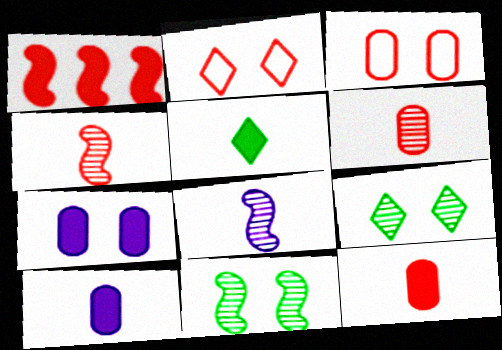[[1, 2, 6], 
[1, 5, 7], 
[2, 7, 11]]